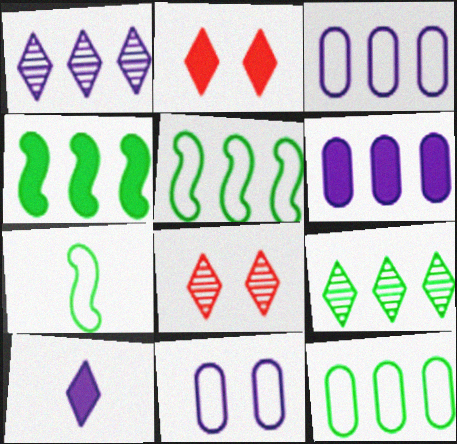[[4, 9, 12], 
[6, 7, 8]]